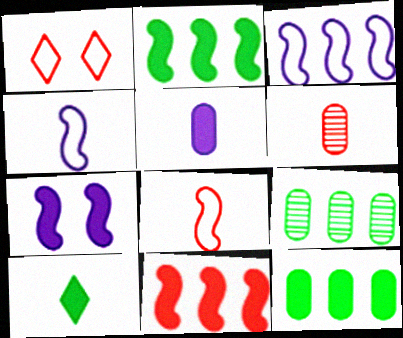[[1, 6, 11], 
[4, 6, 10]]